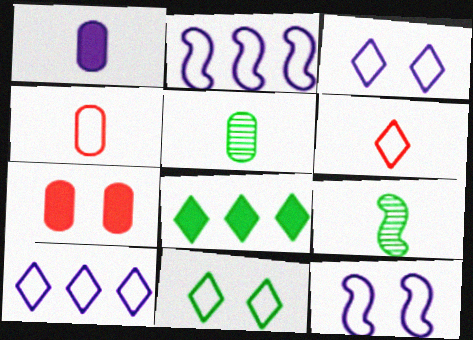[[1, 4, 5], 
[1, 6, 9], 
[2, 4, 11], 
[6, 10, 11], 
[7, 9, 10]]